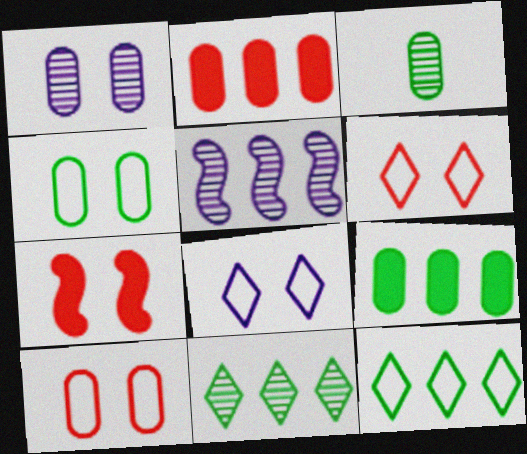[[2, 5, 12], 
[3, 4, 9]]